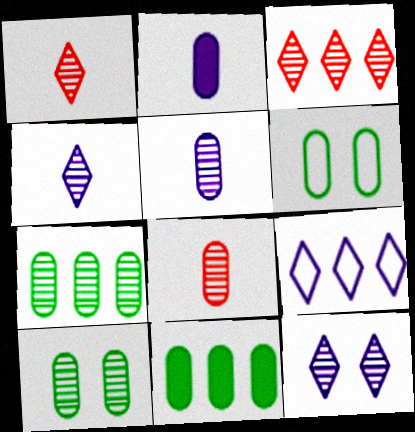[]